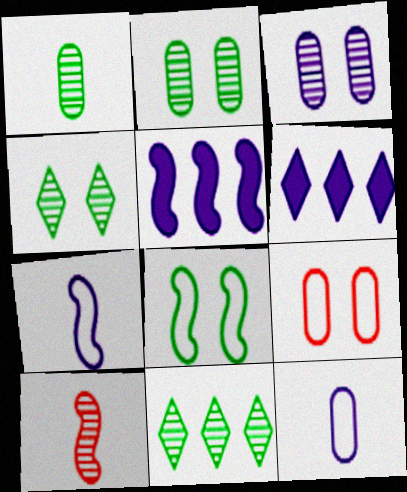[[3, 6, 7], 
[3, 10, 11], 
[5, 8, 10]]